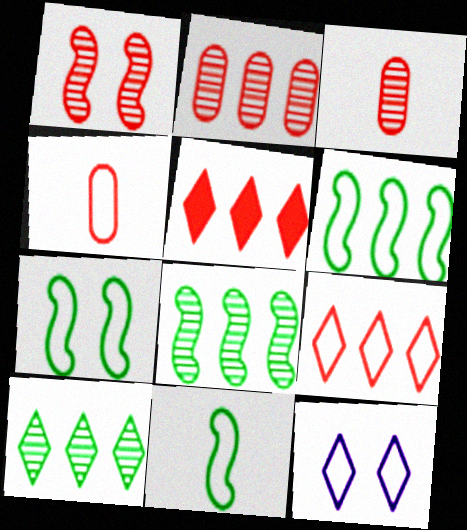[[1, 4, 5], 
[4, 6, 12], 
[6, 7, 11]]